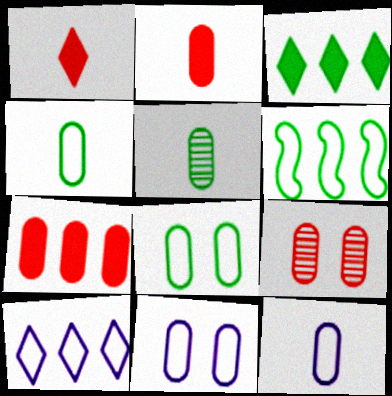[[2, 5, 12], 
[5, 7, 11]]